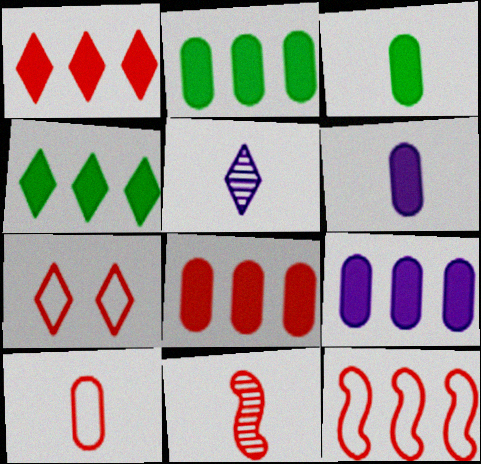[[2, 8, 9], 
[4, 5, 7], 
[7, 8, 11], 
[7, 10, 12]]